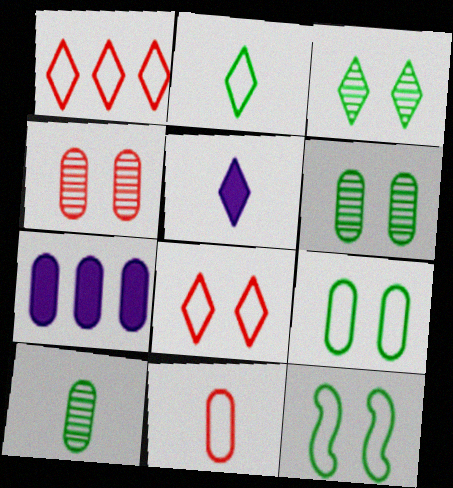[[1, 3, 5], 
[6, 7, 11]]